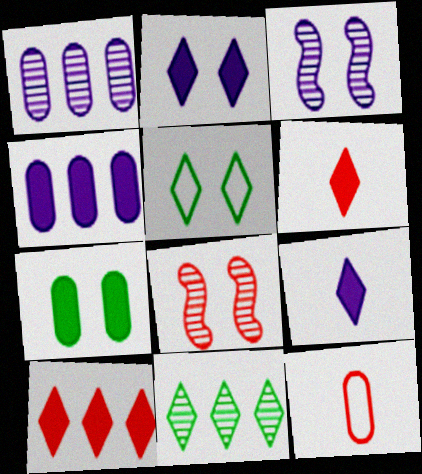[[1, 7, 12], 
[8, 10, 12]]